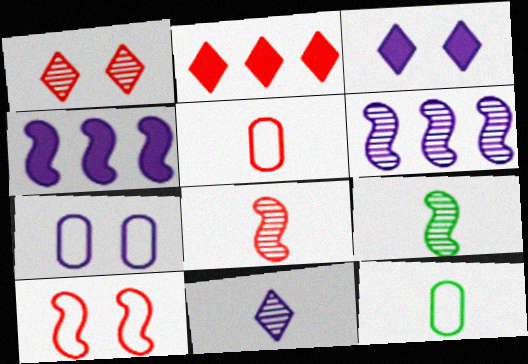[[1, 4, 12], 
[2, 7, 9], 
[4, 7, 11], 
[4, 9, 10]]